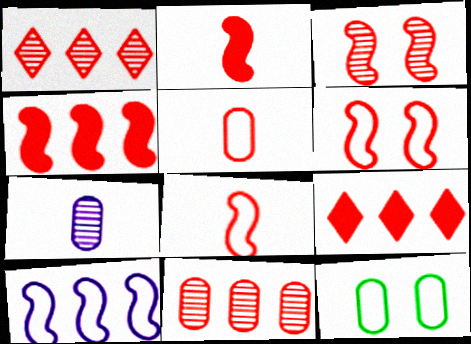[[3, 4, 8], 
[3, 5, 9]]